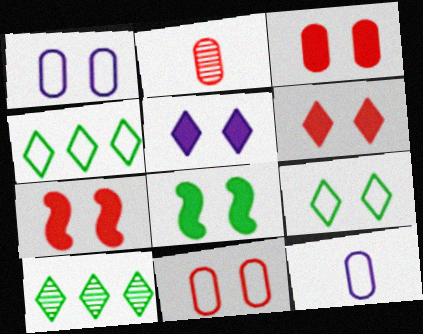[[3, 5, 8], 
[3, 6, 7], 
[7, 10, 12]]